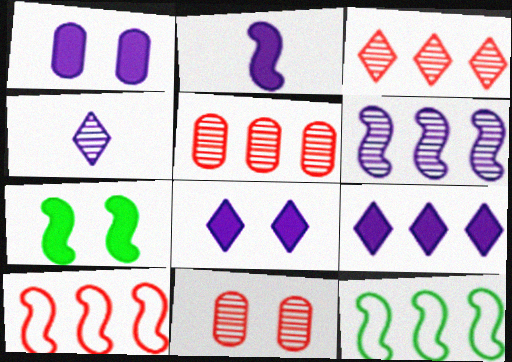[[1, 2, 9], 
[5, 9, 12]]